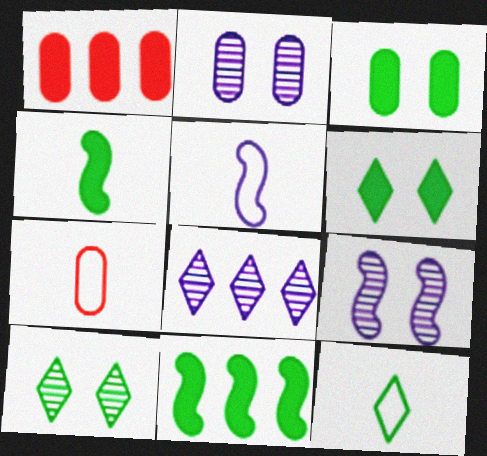[[1, 5, 10], 
[1, 9, 12], 
[5, 7, 12]]